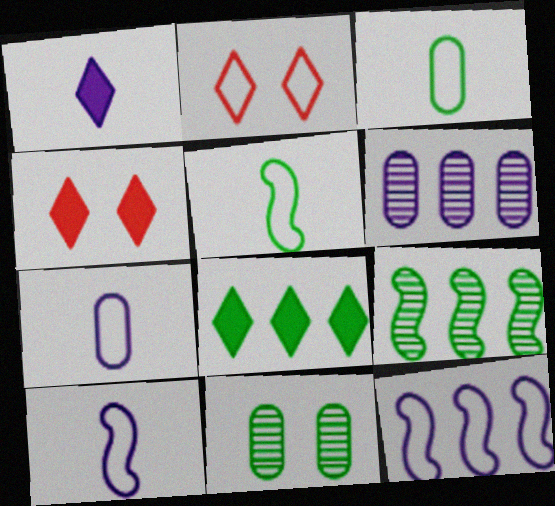[[1, 4, 8], 
[2, 3, 12], 
[4, 5, 6], 
[4, 7, 9], 
[5, 8, 11]]